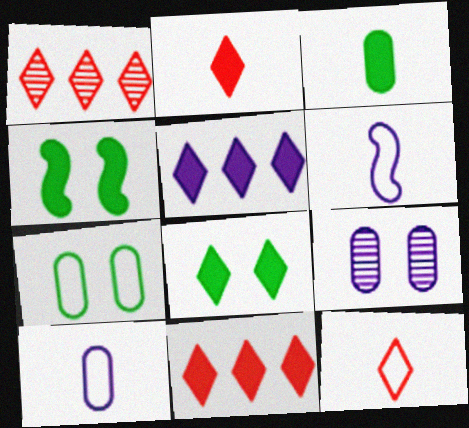[[1, 4, 10], 
[2, 5, 8], 
[5, 6, 9]]